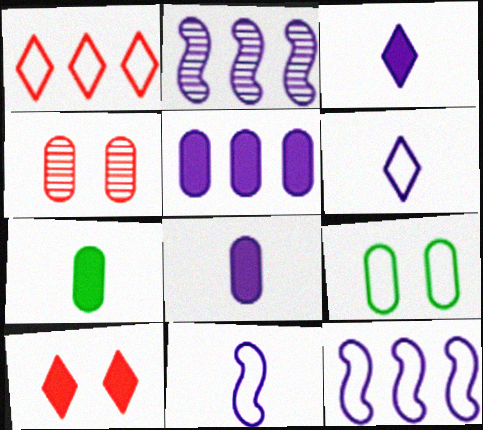[[1, 9, 11]]